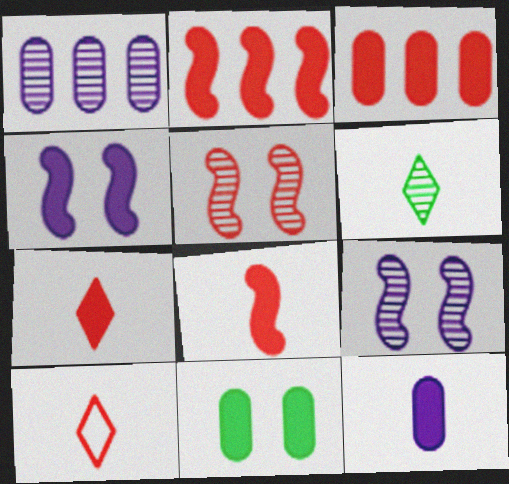[[1, 5, 6], 
[3, 5, 10], 
[3, 11, 12]]